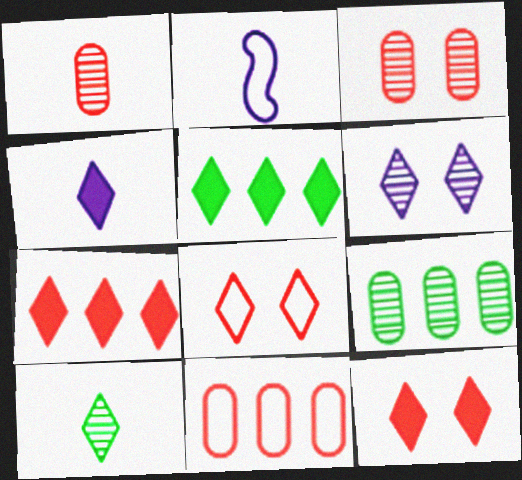[[2, 3, 5], 
[2, 9, 12], 
[4, 5, 12]]